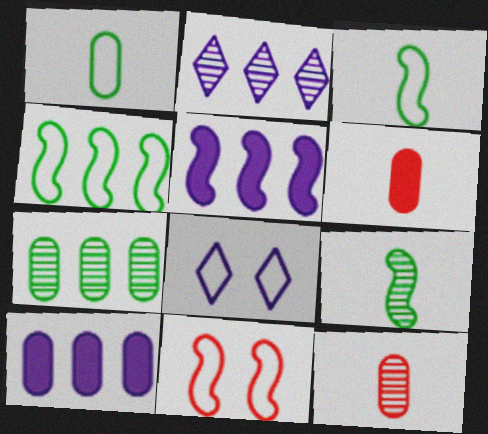[[5, 9, 11]]